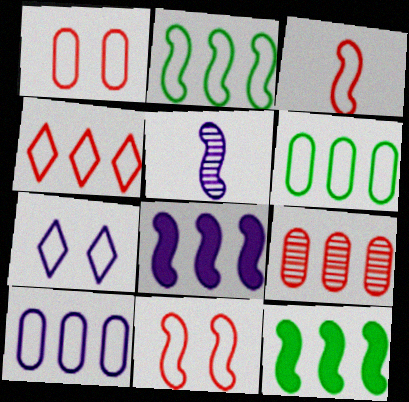[[1, 3, 4], 
[2, 4, 10], 
[3, 6, 7], 
[5, 11, 12]]